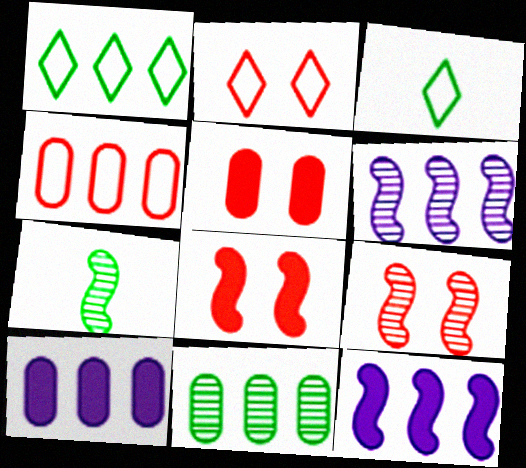[[2, 5, 9], 
[2, 7, 10], 
[3, 5, 6], 
[3, 9, 10], 
[4, 10, 11], 
[6, 7, 9]]